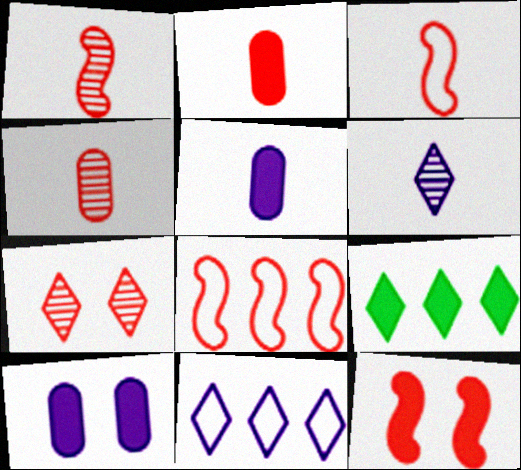[[1, 8, 12], 
[2, 7, 8], 
[5, 9, 12]]